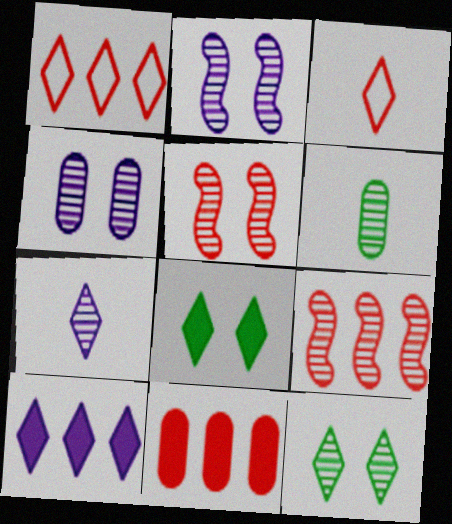[[1, 7, 8], 
[1, 9, 11], 
[3, 5, 11], 
[3, 10, 12], 
[4, 5, 12]]